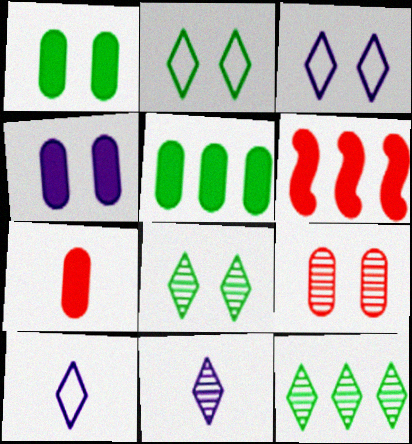[[4, 5, 7]]